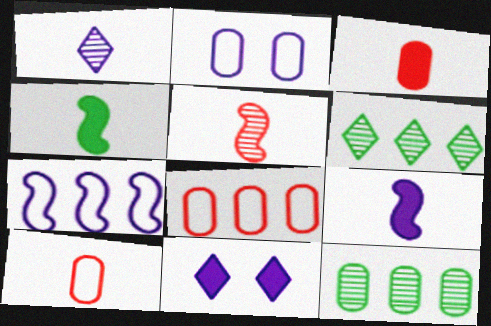[[1, 4, 10], 
[2, 3, 12]]